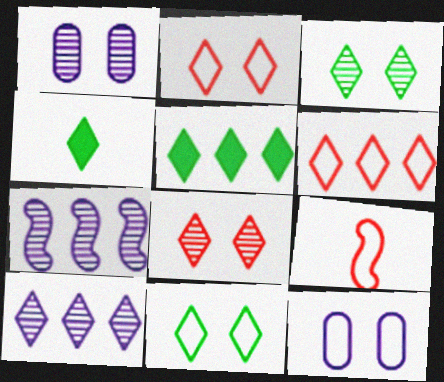[[1, 5, 9], 
[2, 4, 10], 
[5, 6, 10]]